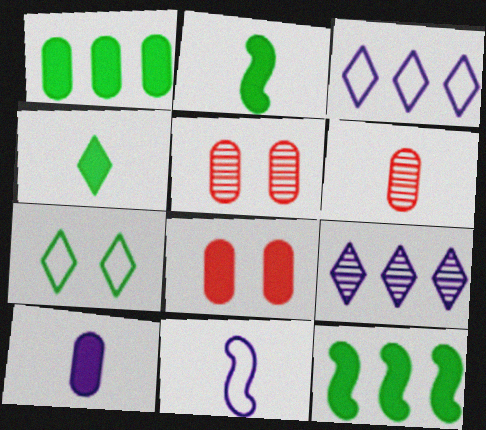[[1, 8, 10], 
[2, 3, 5], 
[4, 6, 11]]